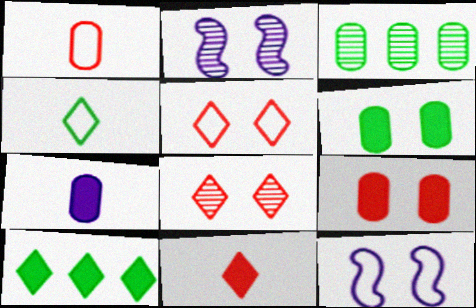[[1, 2, 10], 
[2, 5, 6], 
[3, 11, 12], 
[6, 8, 12]]